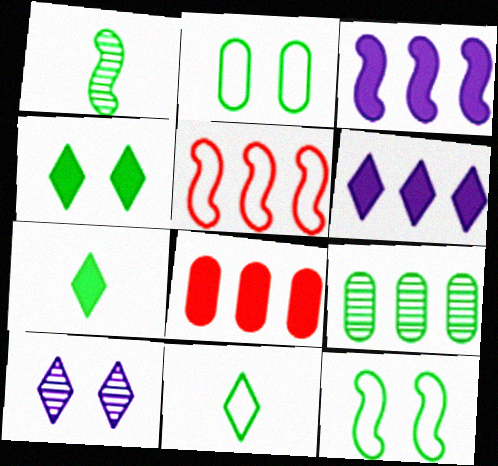[[5, 6, 9], 
[7, 9, 12]]